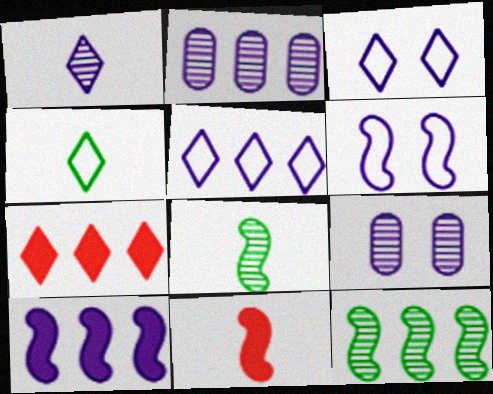[[2, 5, 10], 
[6, 11, 12]]